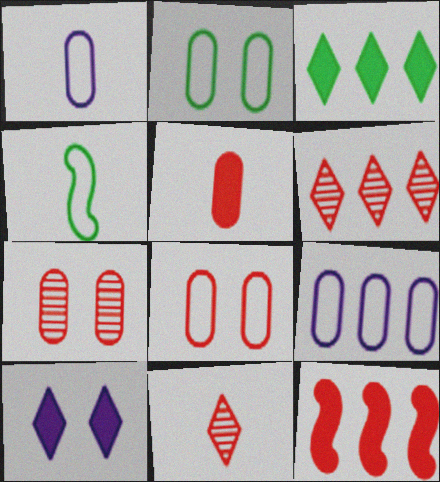[[8, 11, 12]]